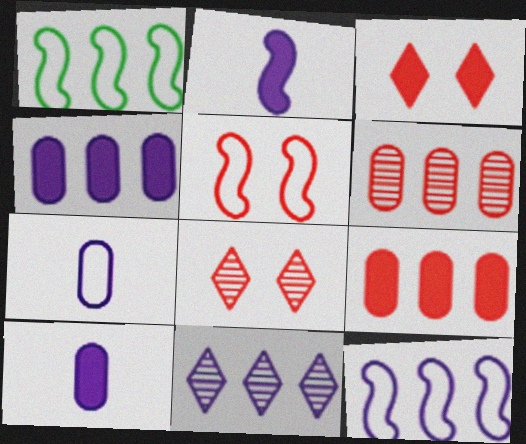[[1, 8, 10], 
[1, 9, 11], 
[4, 11, 12]]